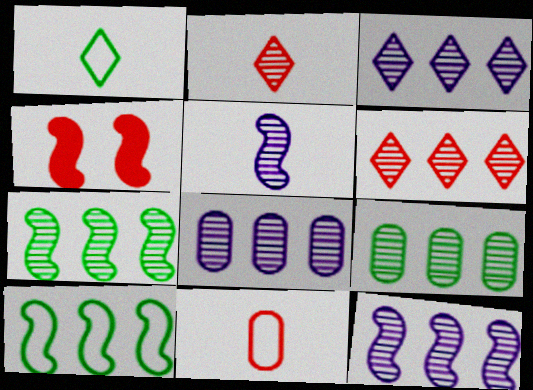[[1, 4, 8], 
[3, 8, 12], 
[4, 5, 10], 
[4, 6, 11], 
[6, 7, 8], 
[6, 9, 12]]